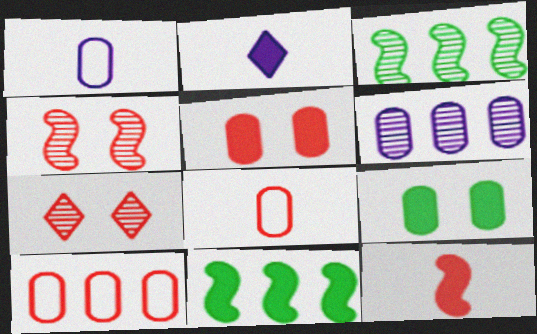[[1, 7, 11], 
[2, 5, 11], 
[6, 8, 9], 
[7, 10, 12]]